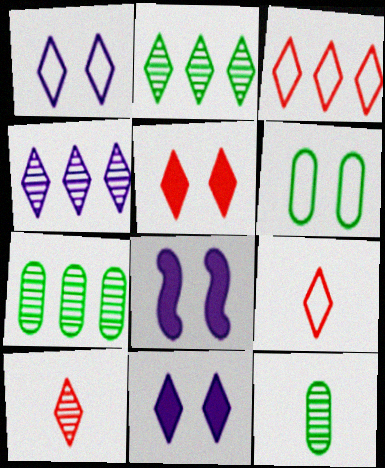[[2, 9, 11], 
[3, 5, 10], 
[3, 8, 12], 
[7, 8, 9]]